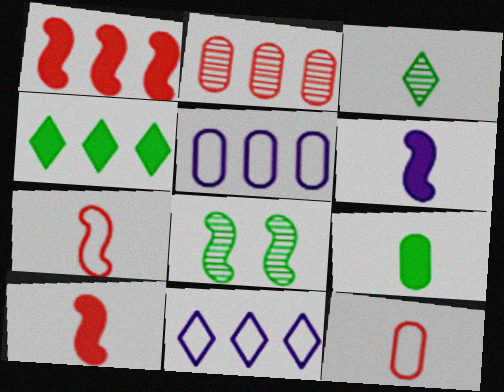[[3, 6, 12]]